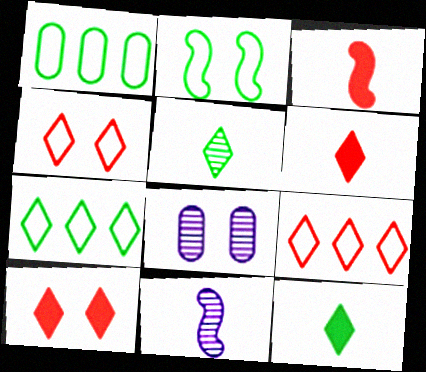[[1, 10, 11], 
[2, 8, 10], 
[3, 7, 8]]